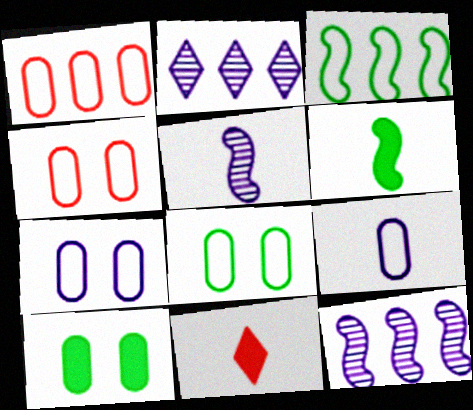[[1, 8, 9], 
[2, 4, 6], 
[4, 7, 8], 
[8, 11, 12]]